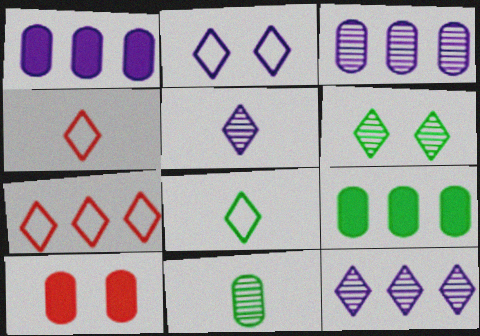[[2, 7, 8]]